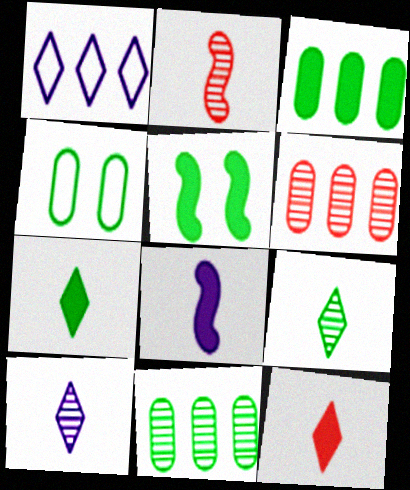[[3, 5, 7]]